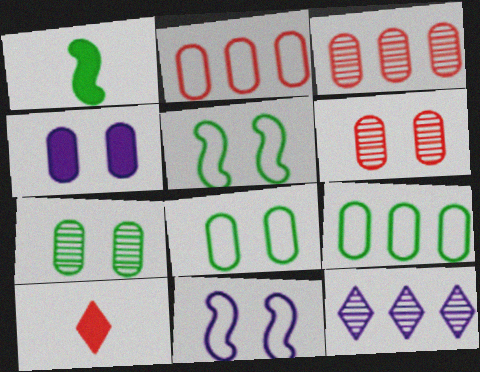[[4, 6, 8]]